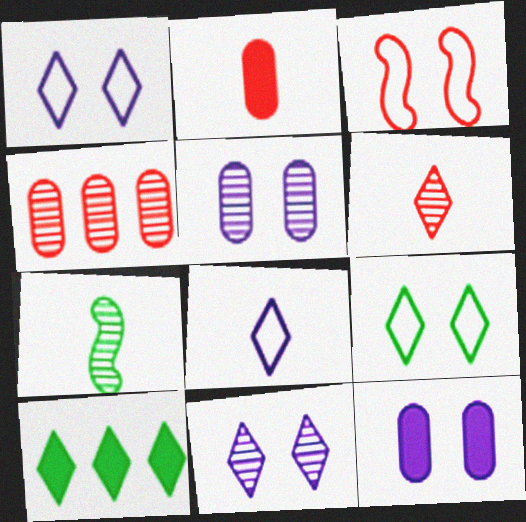[[1, 6, 10], 
[2, 7, 8], 
[4, 7, 11]]